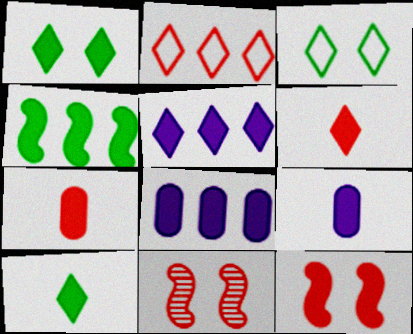[[1, 5, 6], 
[2, 7, 11], 
[8, 10, 12]]